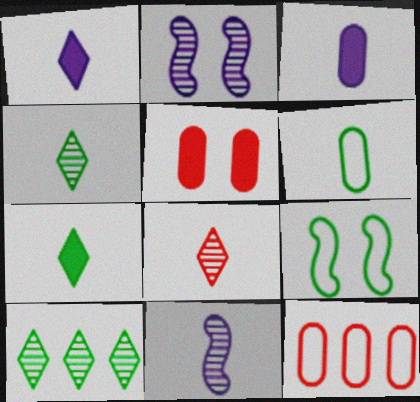[[2, 7, 12]]